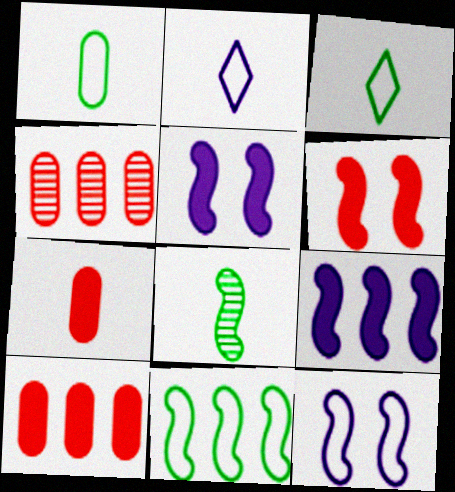[[2, 7, 8], 
[3, 4, 5]]